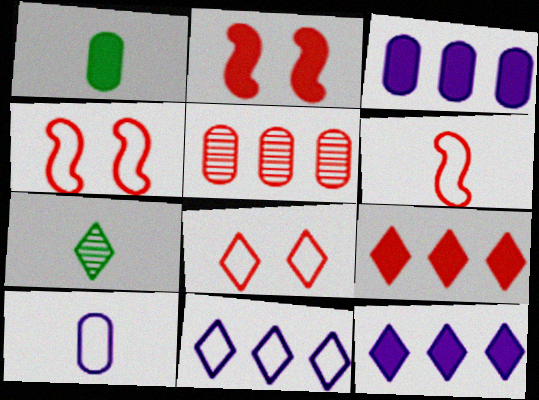[[1, 2, 12], 
[3, 4, 7], 
[7, 8, 12]]